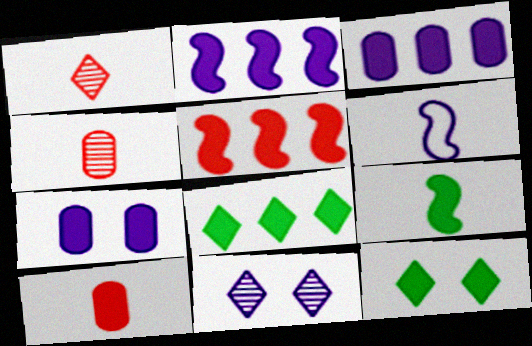[[2, 10, 12], 
[3, 5, 8], 
[3, 6, 11]]